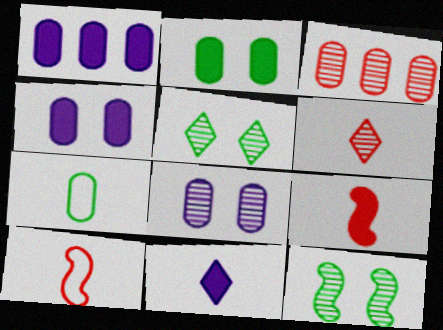[[1, 5, 10], 
[3, 4, 7]]